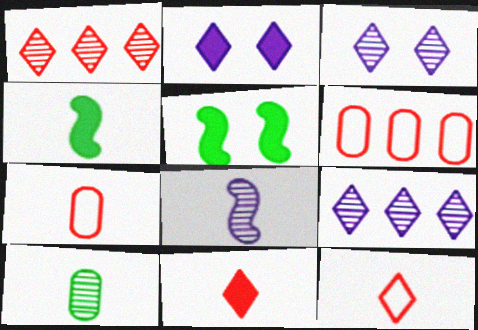[[3, 4, 6], 
[5, 7, 9]]